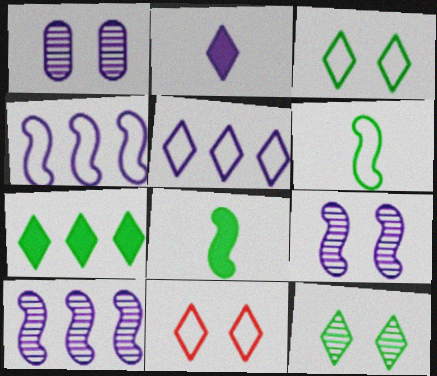[[1, 2, 4]]